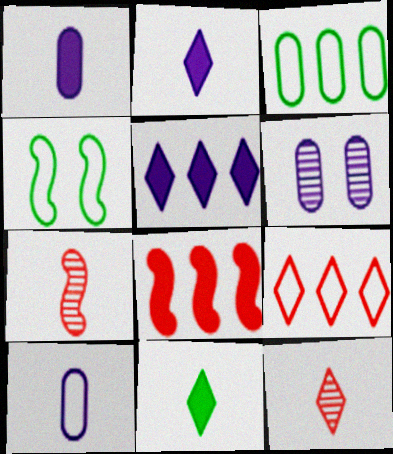[[4, 9, 10], 
[7, 10, 11]]